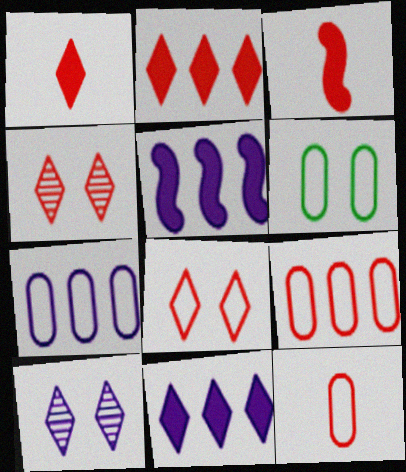[[3, 4, 9], 
[6, 7, 12]]